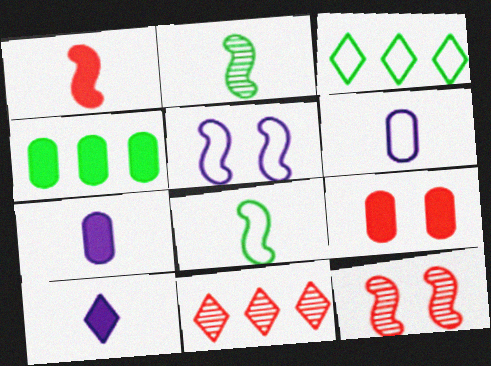[[3, 7, 12], 
[4, 7, 9]]